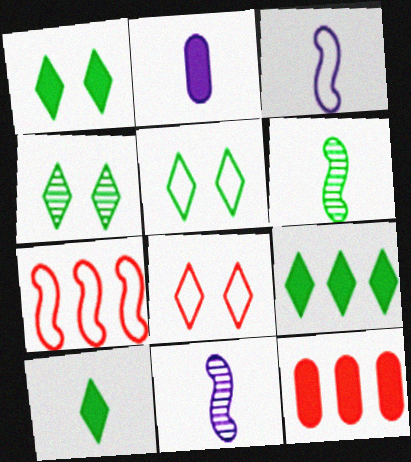[[1, 4, 5], 
[1, 9, 10], 
[2, 4, 7], 
[3, 4, 12], 
[5, 11, 12]]